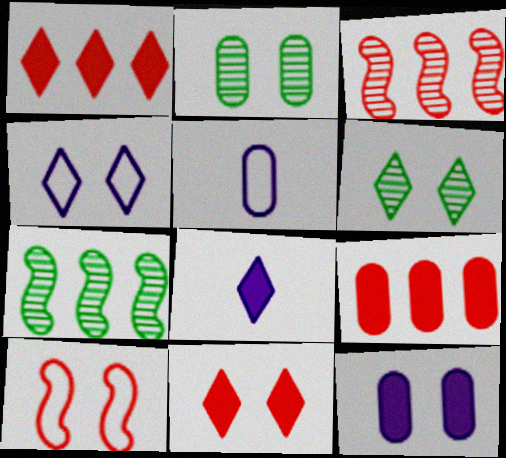[[2, 5, 9], 
[4, 6, 11], 
[5, 7, 11], 
[6, 10, 12]]